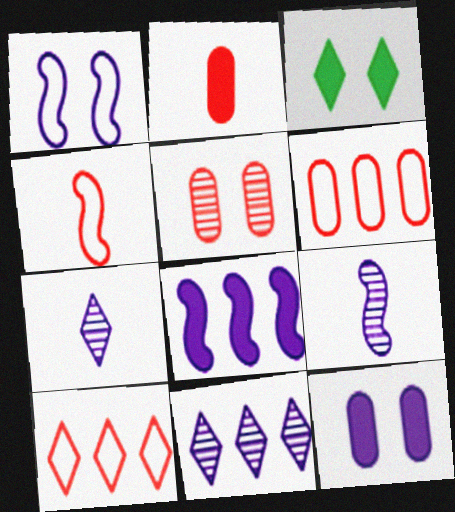[[1, 3, 5], 
[1, 8, 9], 
[2, 3, 8], 
[2, 5, 6], 
[3, 6, 9], 
[3, 7, 10]]